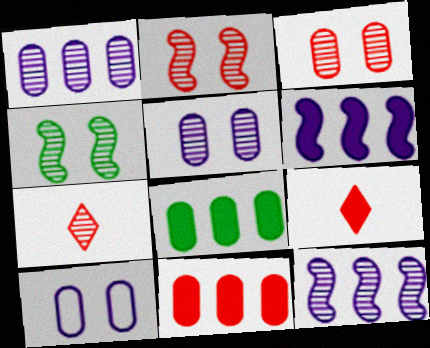[[1, 4, 7]]